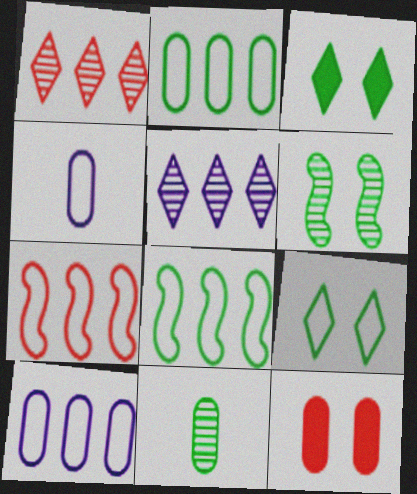[[3, 8, 11], 
[4, 7, 9], 
[10, 11, 12]]